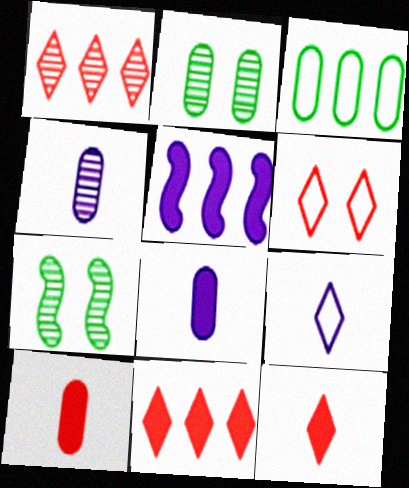[[1, 3, 5], 
[1, 4, 7], 
[1, 6, 12]]